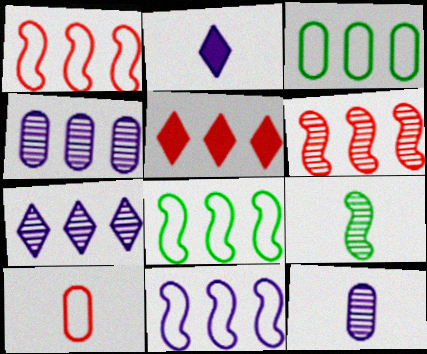[[1, 8, 11], 
[2, 9, 10], 
[4, 5, 8]]